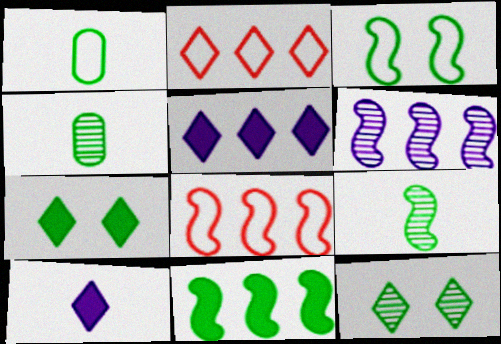[[1, 11, 12], 
[2, 10, 12], 
[3, 9, 11], 
[6, 8, 11]]